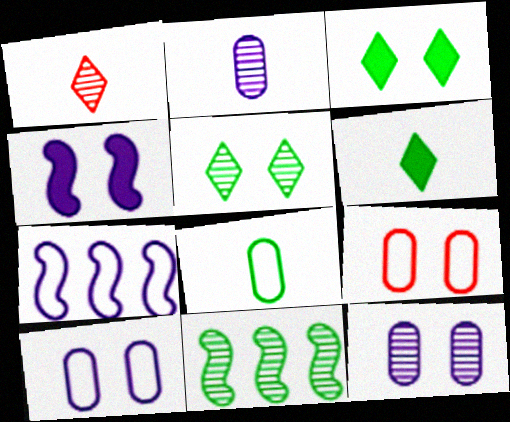[[1, 11, 12], 
[3, 8, 11], 
[4, 5, 9]]